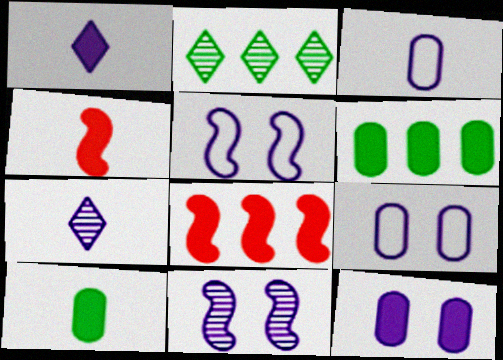[[1, 4, 10], 
[2, 4, 9]]